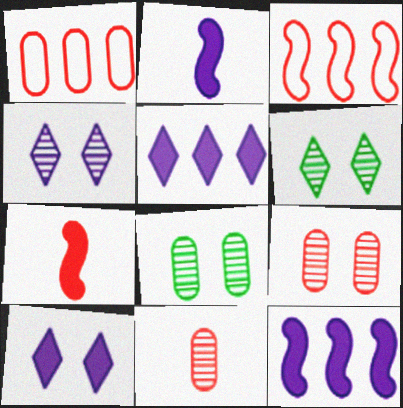[[1, 2, 6]]